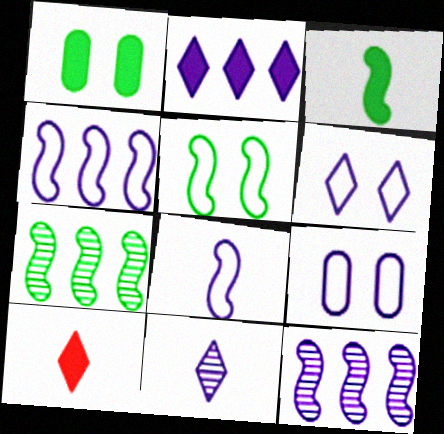[[2, 6, 11], 
[3, 5, 7], 
[7, 9, 10]]